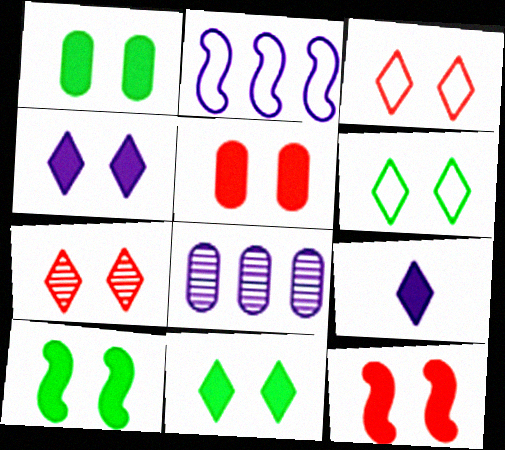[[1, 4, 12], 
[1, 10, 11], 
[4, 5, 10], 
[4, 6, 7]]